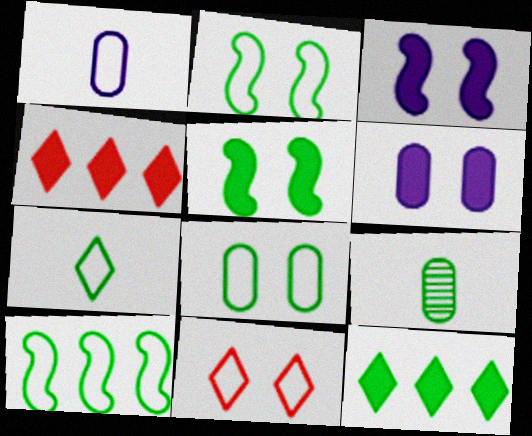[[1, 10, 11], 
[2, 9, 12], 
[7, 8, 10]]